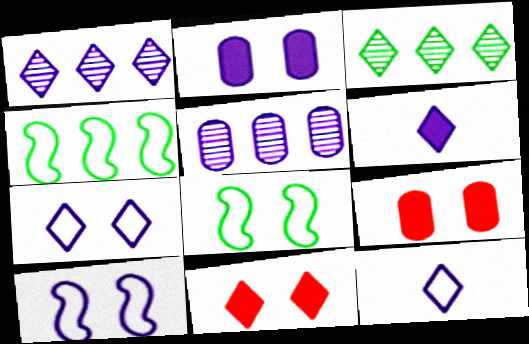[[1, 6, 7], 
[3, 11, 12], 
[5, 6, 10]]